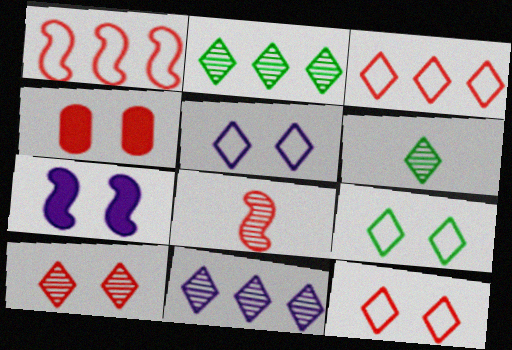[[3, 4, 8], 
[5, 9, 12], 
[6, 10, 11]]